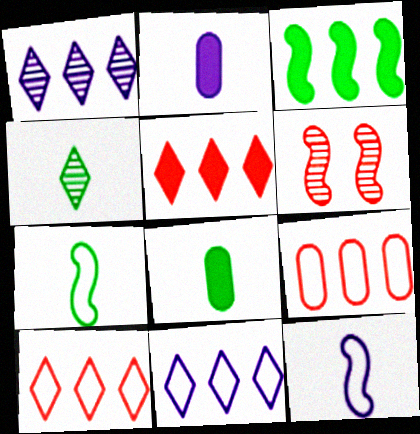[[1, 3, 9], 
[3, 6, 12], 
[4, 7, 8], 
[6, 8, 11]]